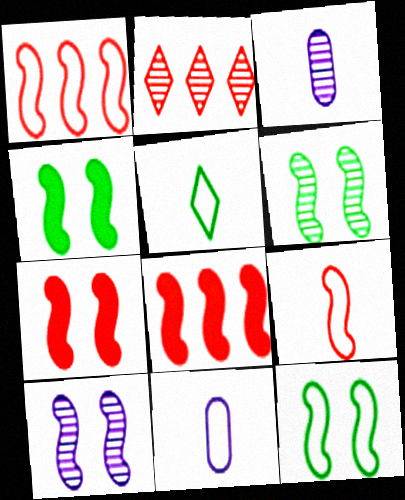[[2, 3, 6], 
[2, 4, 11], 
[4, 6, 12], 
[5, 9, 11], 
[7, 10, 12]]